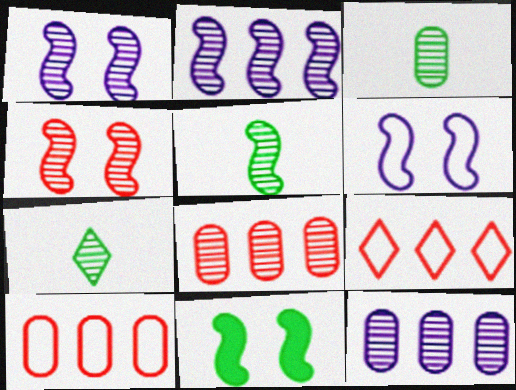[[1, 7, 8], 
[2, 4, 5], 
[3, 5, 7], 
[4, 6, 11], 
[4, 7, 12]]